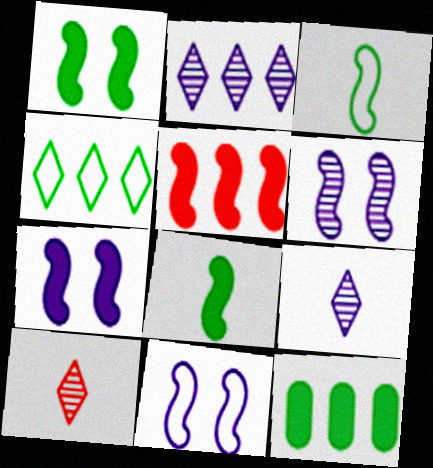[[3, 5, 6], 
[5, 7, 8], 
[6, 7, 11], 
[10, 11, 12]]